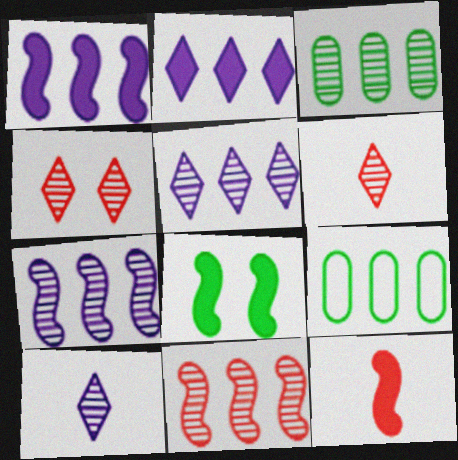[[1, 8, 12], 
[2, 9, 11], 
[3, 5, 11]]